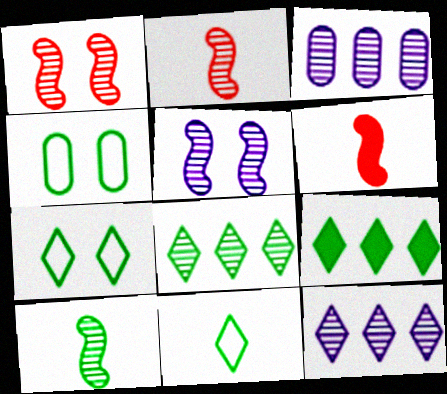[[3, 6, 7], 
[4, 6, 12], 
[4, 9, 10]]